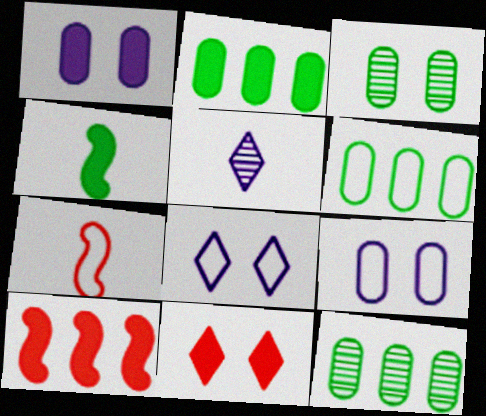[[2, 6, 12], 
[6, 7, 8]]